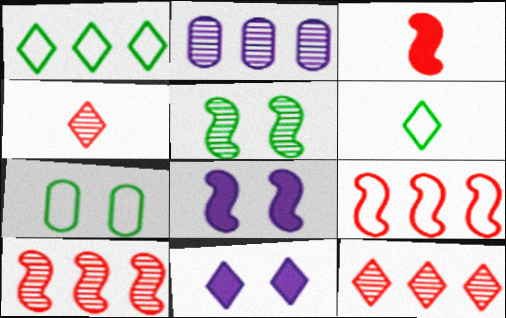[[1, 4, 11], 
[2, 4, 5], 
[6, 11, 12]]